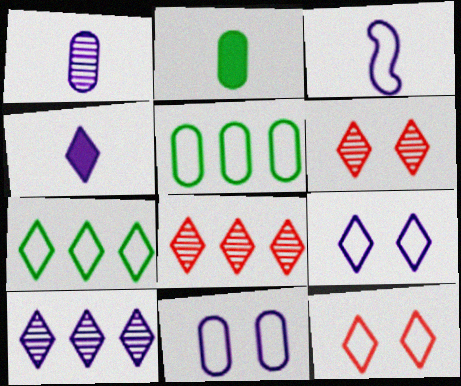[[1, 3, 4], 
[3, 5, 12], 
[4, 6, 7], 
[4, 9, 10]]